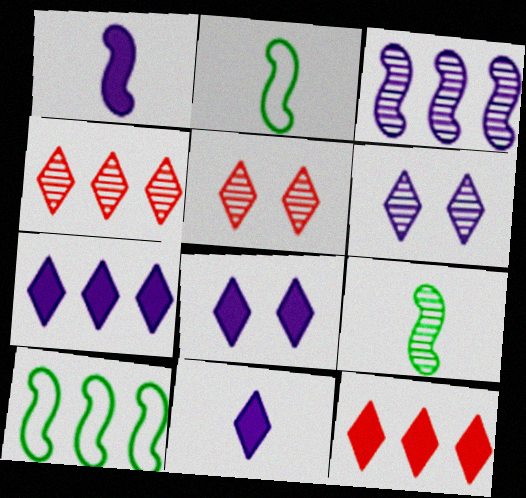[[7, 8, 11]]